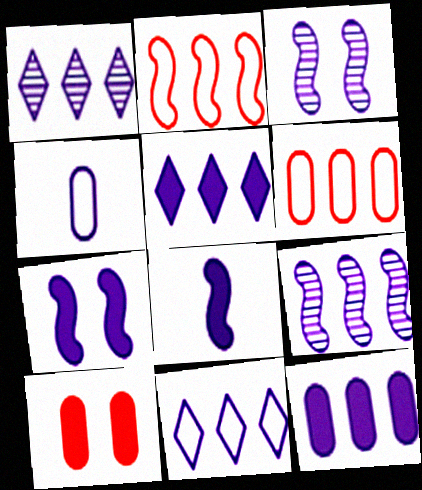[[1, 4, 7], 
[1, 5, 11], 
[3, 4, 5], 
[9, 11, 12]]